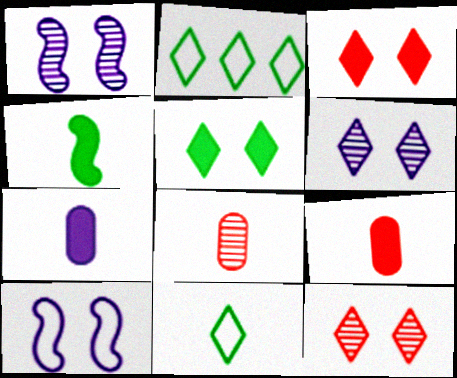[[1, 2, 9]]